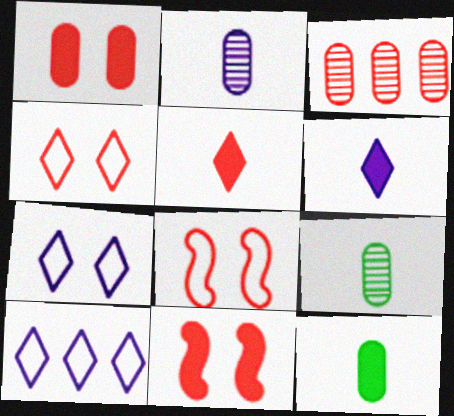[[3, 5, 8], 
[9, 10, 11]]